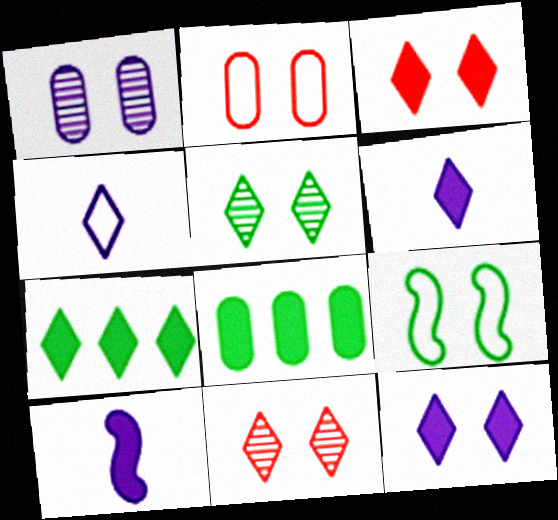[[1, 3, 9], 
[3, 6, 7], 
[3, 8, 10], 
[4, 7, 11]]